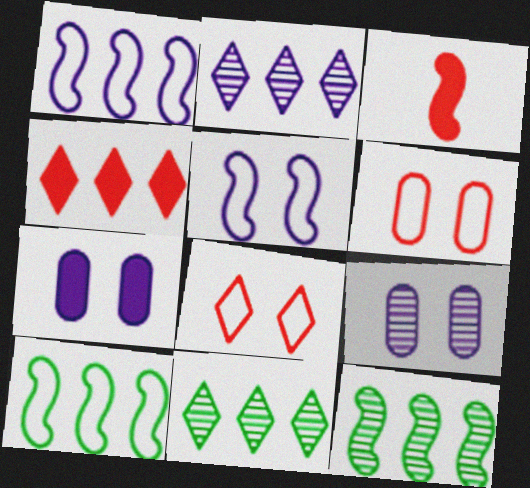[[3, 5, 12]]